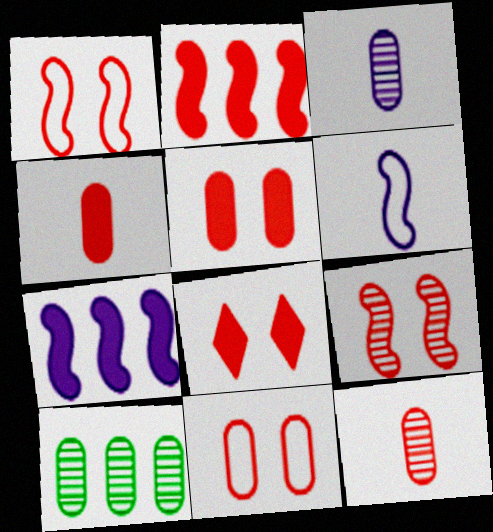[[2, 4, 8], 
[6, 8, 10], 
[8, 9, 11]]